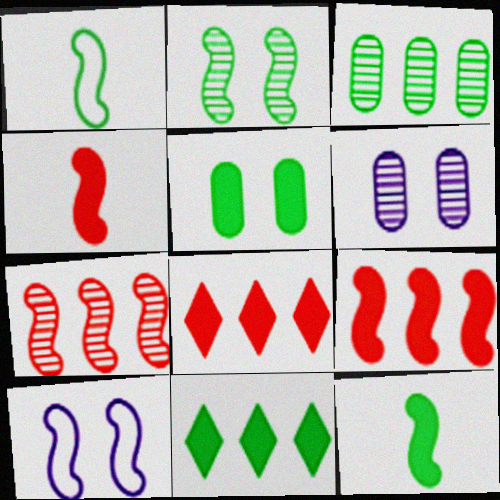[[1, 6, 8], 
[5, 11, 12], 
[7, 10, 12]]